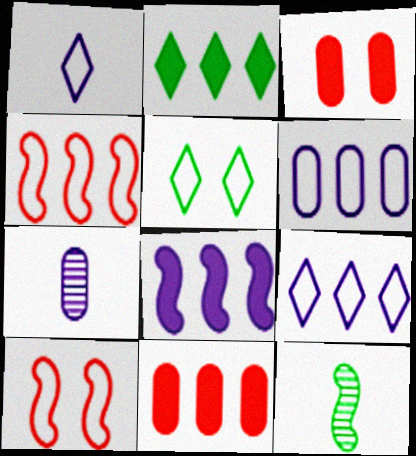[[2, 7, 10], 
[2, 8, 11], 
[3, 9, 12], 
[8, 10, 12]]